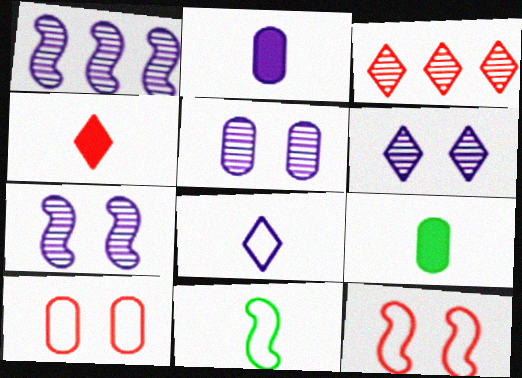[[5, 6, 7]]